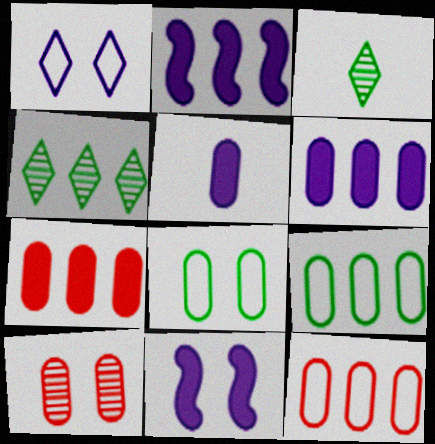[[2, 4, 12], 
[3, 11, 12], 
[5, 9, 10]]